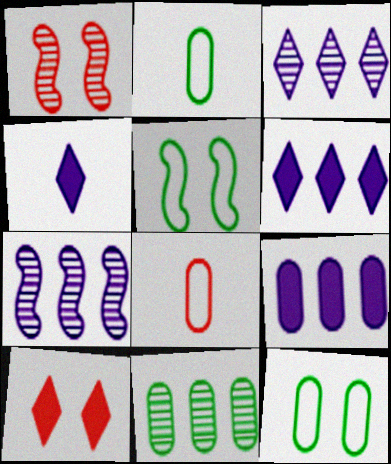[[1, 2, 6], 
[2, 7, 10]]